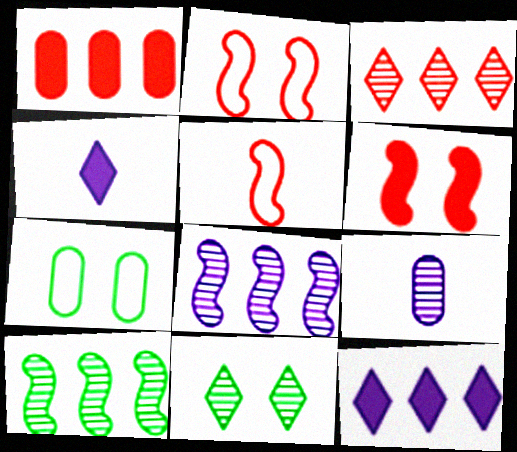[[1, 7, 9]]